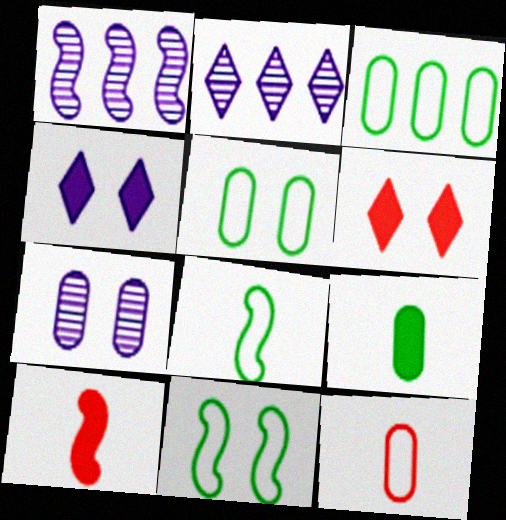[[1, 10, 11], 
[2, 5, 10], 
[6, 7, 11]]